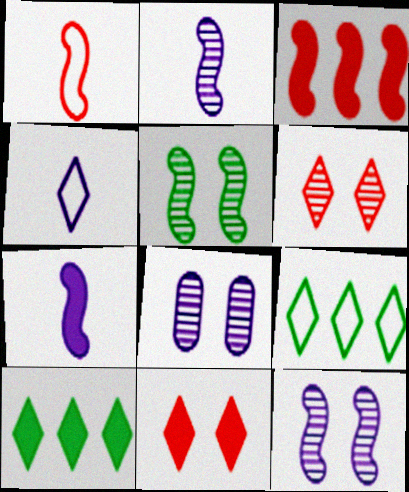[[1, 8, 10], 
[4, 6, 10], 
[5, 6, 8]]